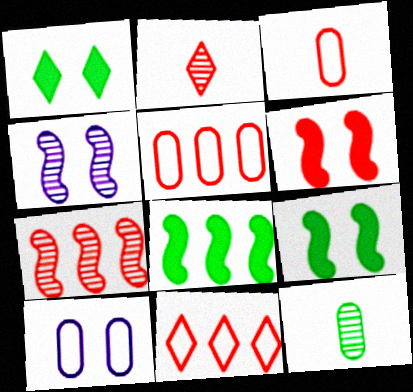[[2, 5, 6], 
[2, 8, 10]]